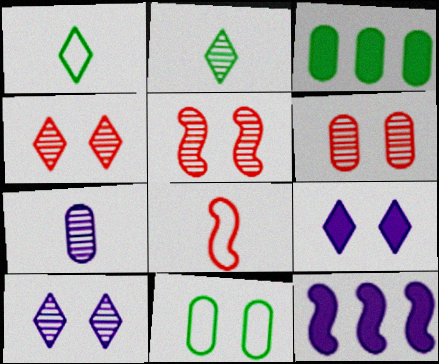[[1, 6, 12], 
[3, 8, 10], 
[4, 5, 6], 
[5, 9, 11]]